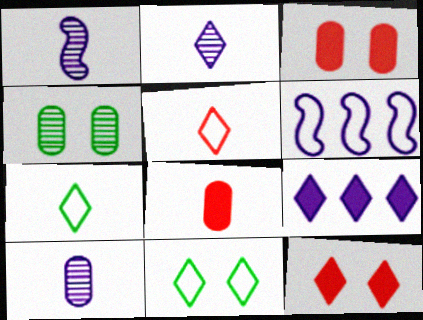[[1, 2, 10], 
[1, 7, 8]]